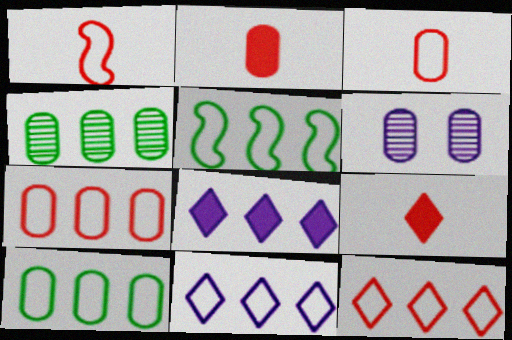[[2, 6, 10], 
[5, 6, 9], 
[5, 7, 11]]